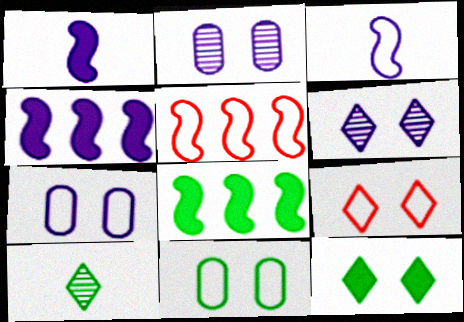[[6, 9, 12], 
[8, 10, 11]]